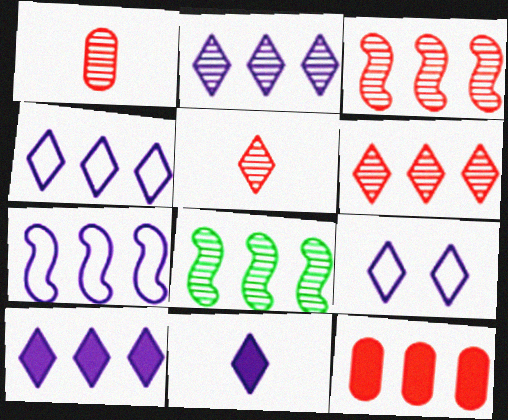[[2, 4, 10], 
[2, 9, 11], 
[4, 8, 12]]